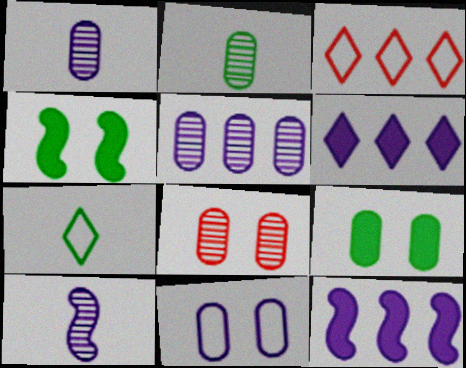[[1, 3, 4], 
[2, 5, 8], 
[3, 9, 10], 
[6, 10, 11], 
[7, 8, 12], 
[8, 9, 11]]